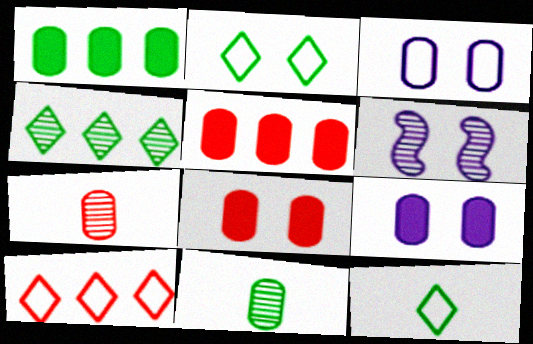[[1, 3, 7], 
[2, 6, 8], 
[3, 5, 11], 
[4, 6, 7], 
[5, 6, 12]]